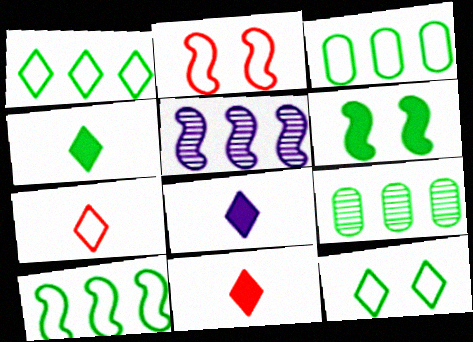[[1, 3, 10], 
[2, 8, 9], 
[4, 8, 11]]